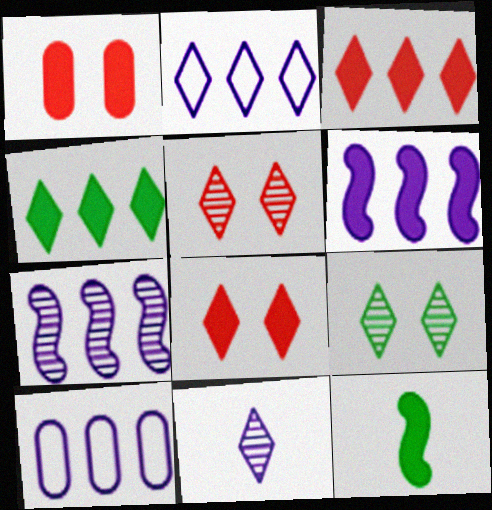[[5, 10, 12]]